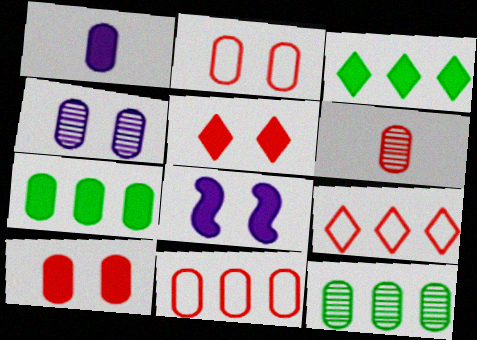[[1, 2, 12], 
[1, 7, 10], 
[4, 6, 12], 
[6, 10, 11]]